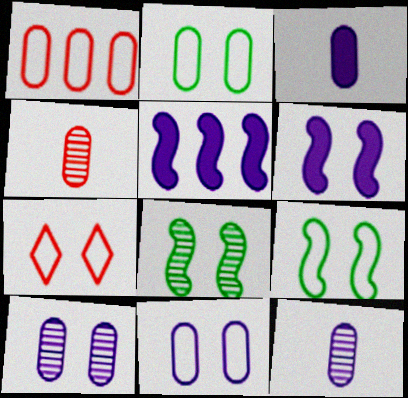[[7, 9, 11]]